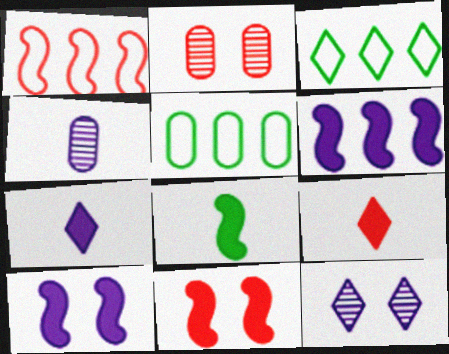[[1, 2, 9], 
[3, 4, 11], 
[3, 9, 12], 
[6, 8, 11]]